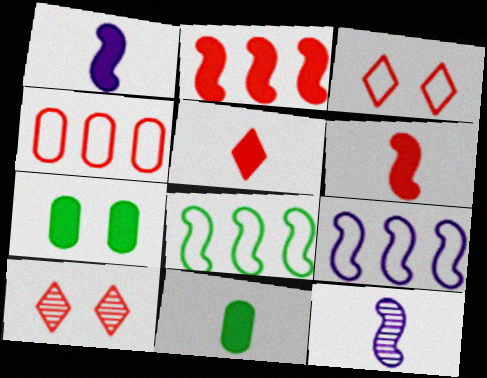[[1, 5, 11], 
[4, 6, 10], 
[9, 10, 11]]